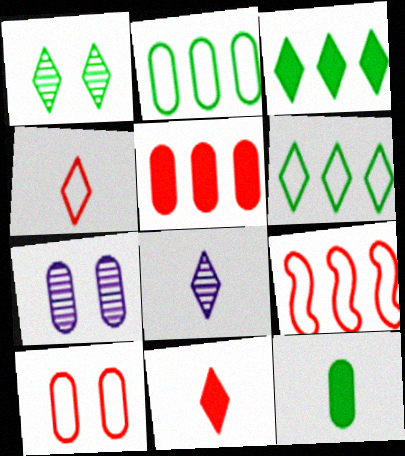[[4, 9, 10]]